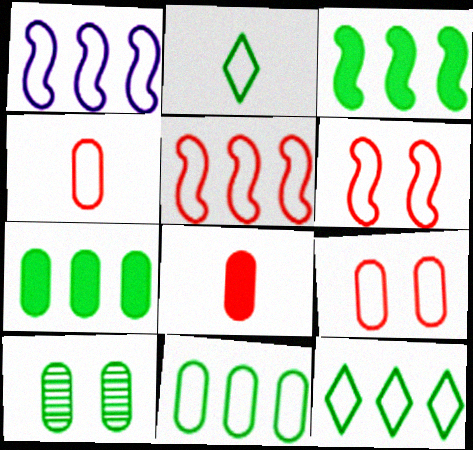[[1, 2, 9], 
[2, 3, 10]]